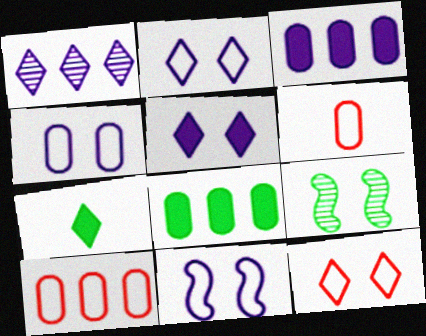[[1, 7, 12], 
[2, 4, 11]]